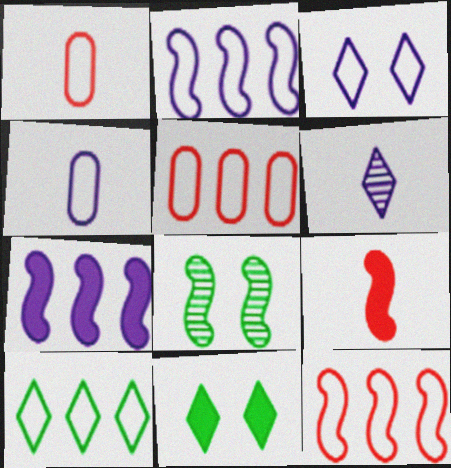[[2, 3, 4], 
[2, 5, 10], 
[2, 8, 9]]